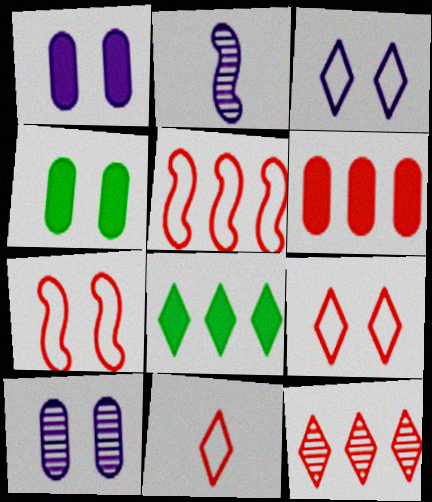[[5, 6, 12]]